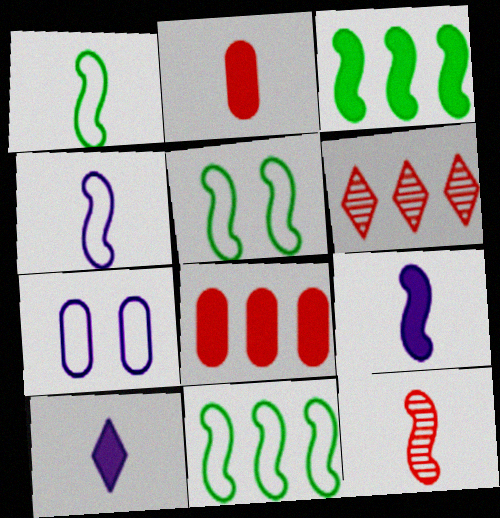[[1, 5, 11], 
[1, 9, 12]]